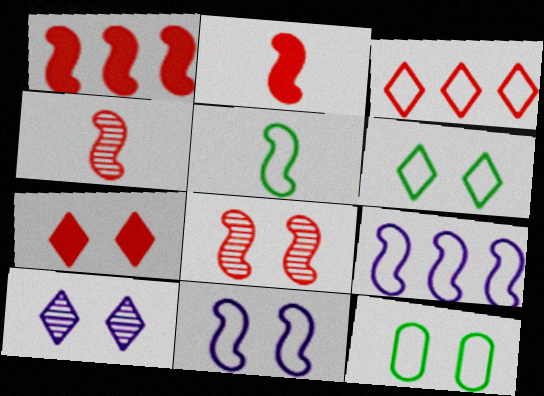[[6, 7, 10]]